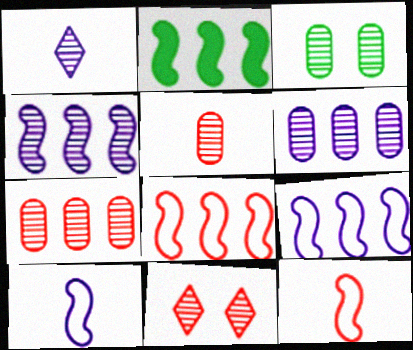[[2, 4, 8], 
[3, 5, 6]]